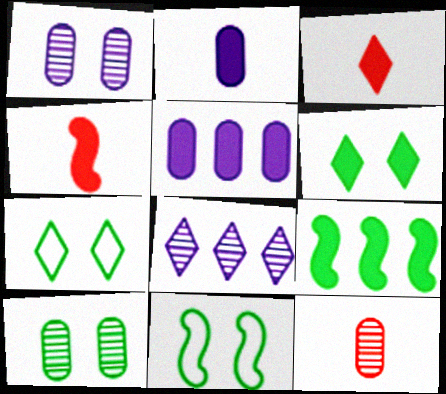[[3, 7, 8], 
[4, 5, 6], 
[6, 10, 11]]